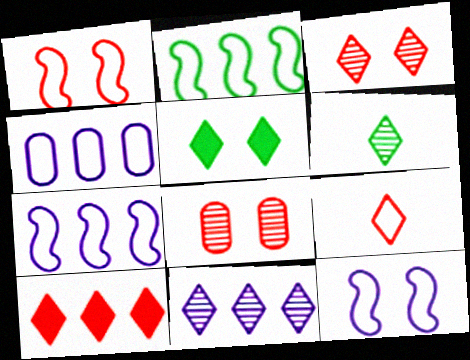[[3, 6, 11], 
[3, 9, 10], 
[5, 8, 12], 
[5, 9, 11]]